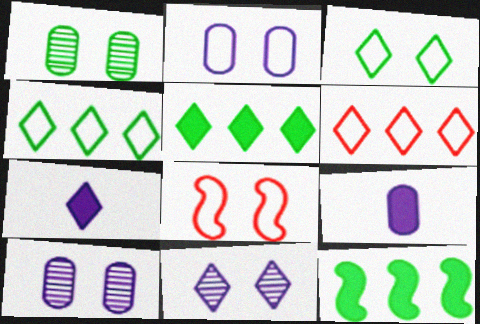[[2, 3, 8]]